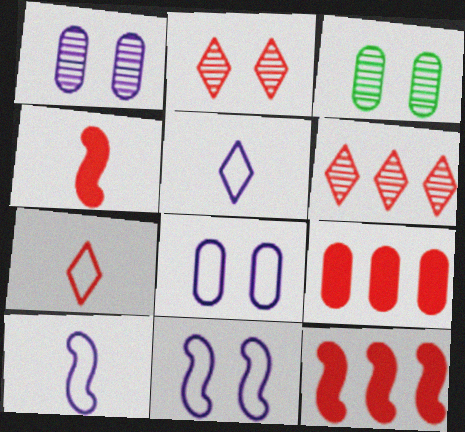[[3, 5, 12]]